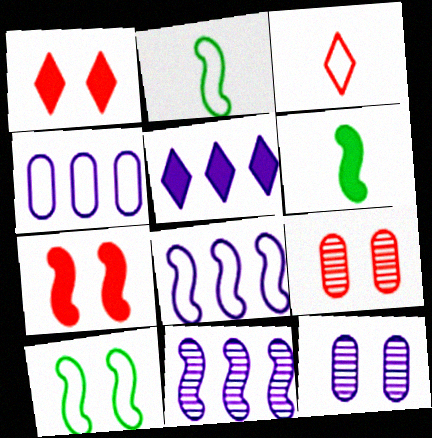[[1, 10, 12], 
[2, 5, 9], 
[2, 7, 11], 
[3, 4, 10], 
[4, 5, 11]]